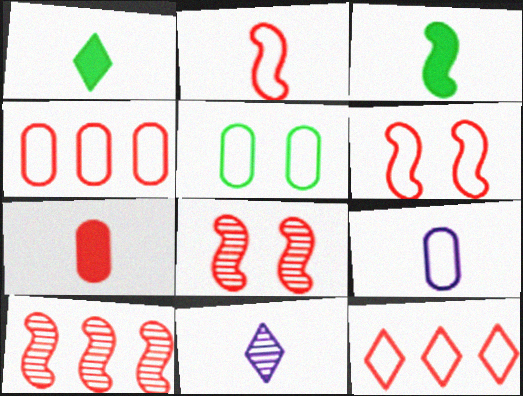[[4, 5, 9], 
[7, 8, 12]]